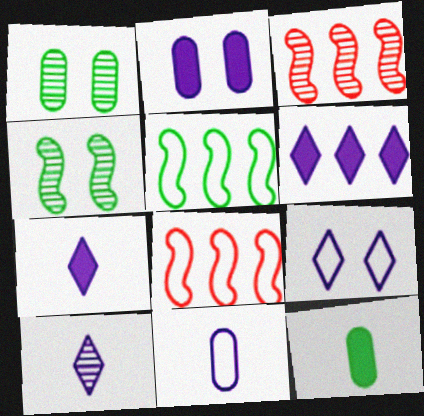[[1, 3, 10], 
[1, 7, 8], 
[3, 9, 12], 
[6, 9, 10]]